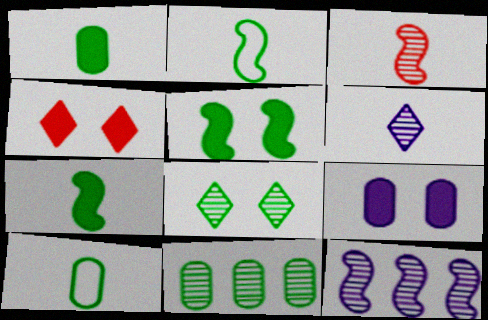[[4, 5, 9], 
[4, 10, 12]]